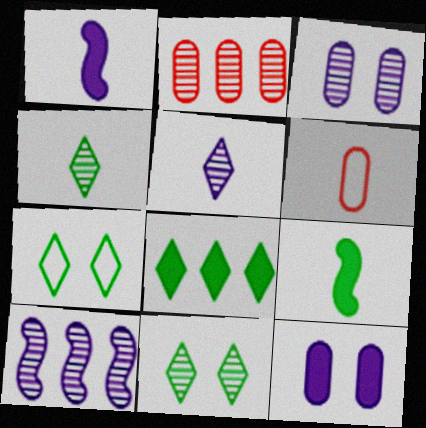[[1, 2, 7], 
[1, 4, 6], 
[3, 5, 10], 
[4, 7, 8], 
[5, 6, 9]]